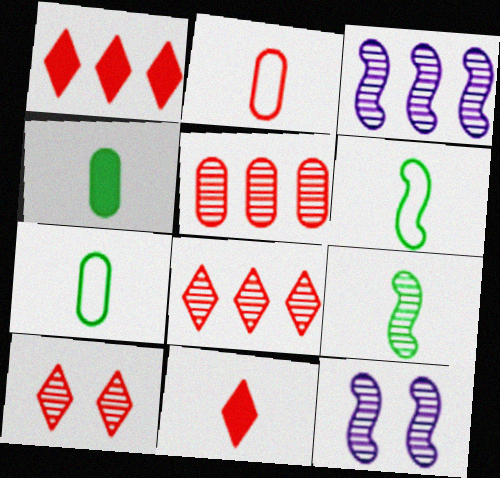[[1, 7, 12]]